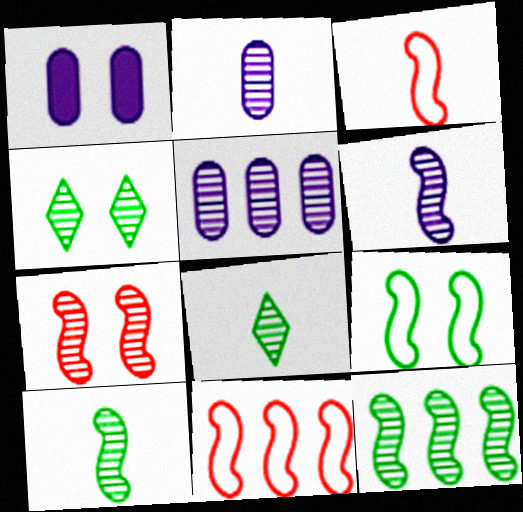[[1, 8, 11], 
[5, 7, 8], 
[6, 7, 12]]